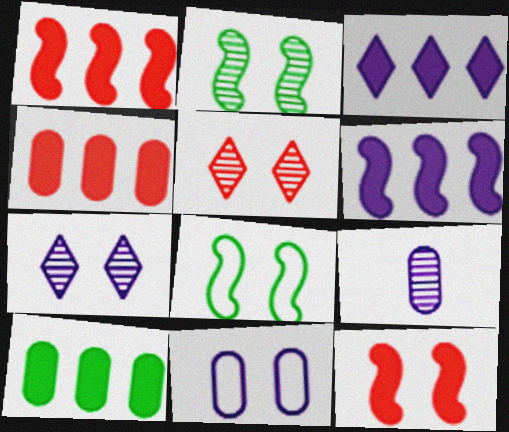[[1, 3, 10]]